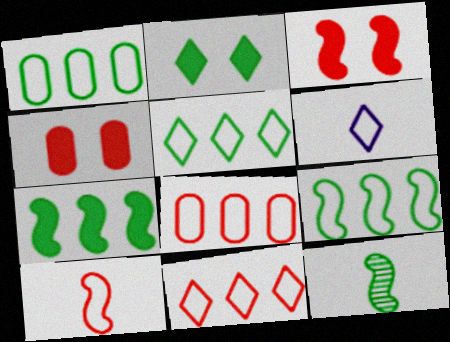[[1, 2, 12], 
[1, 5, 9]]